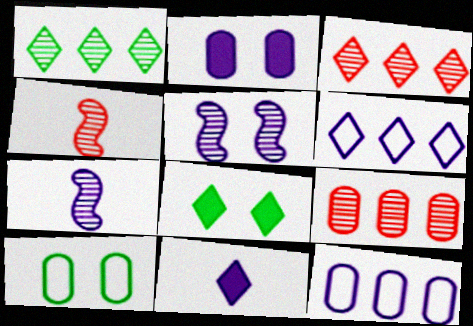[[2, 6, 7], 
[4, 8, 12], 
[5, 11, 12]]